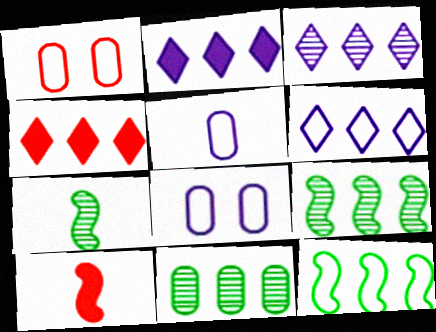[[1, 2, 7], 
[2, 3, 6], 
[4, 7, 8]]